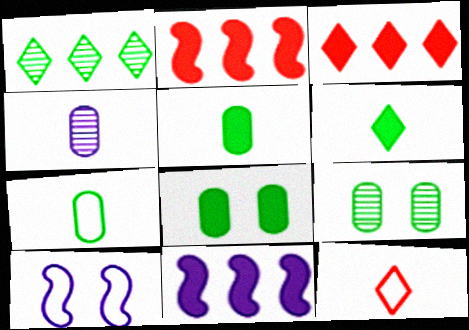[[9, 11, 12]]